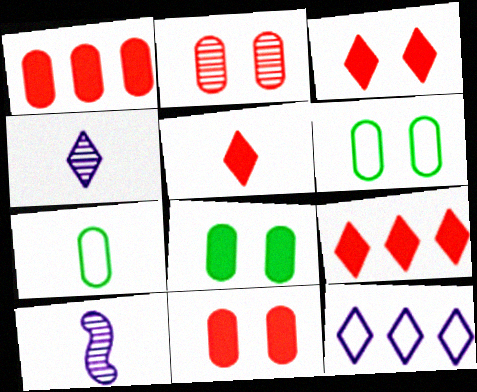[[3, 5, 9], 
[5, 7, 10], 
[6, 9, 10]]